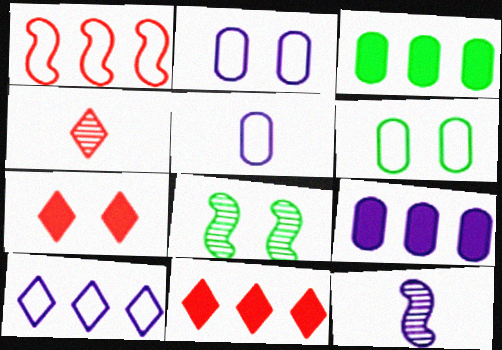[[2, 7, 8], 
[5, 8, 11], 
[6, 11, 12]]